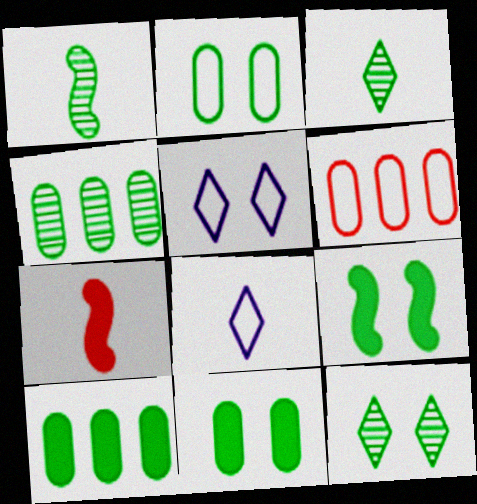[[1, 4, 12], 
[2, 9, 12], 
[4, 5, 7]]